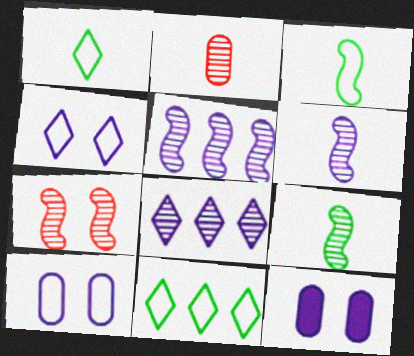[[5, 7, 9]]